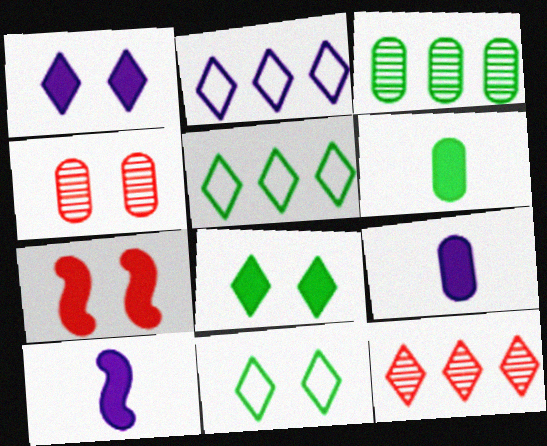[[4, 5, 10]]